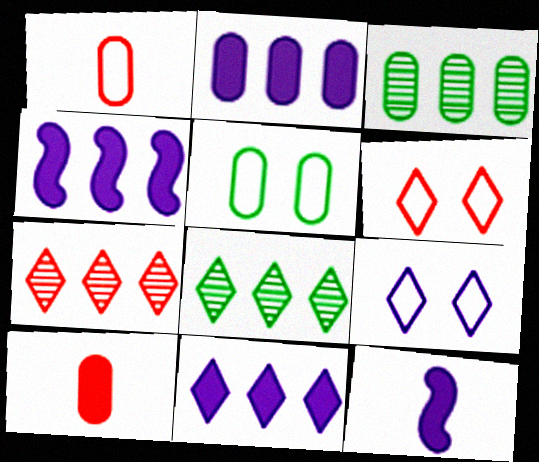[[2, 4, 11], 
[3, 6, 12], 
[5, 7, 12]]